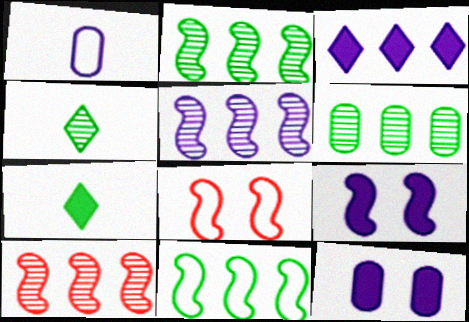[[2, 5, 10]]